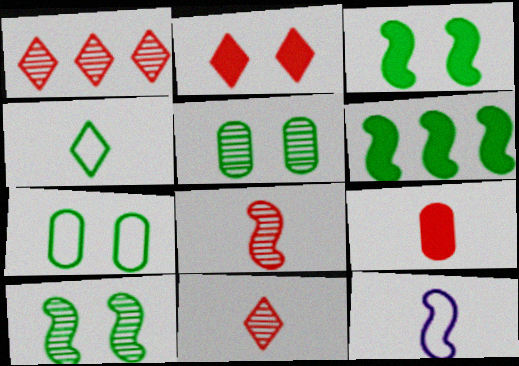[[4, 5, 6]]